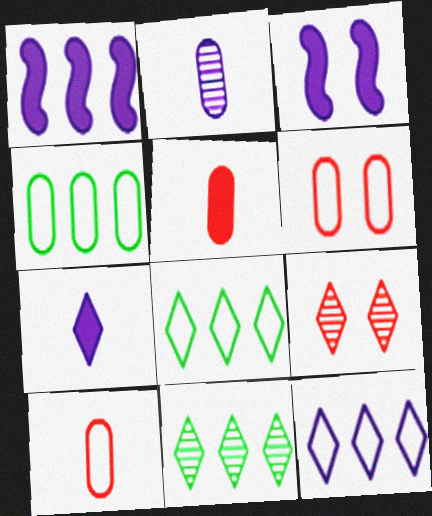[[2, 3, 12], 
[3, 10, 11], 
[7, 8, 9]]